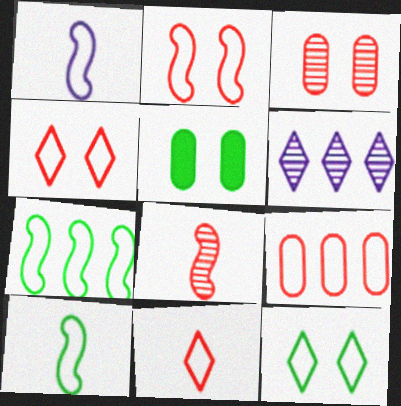[[1, 2, 7], 
[1, 9, 12], 
[2, 9, 11]]